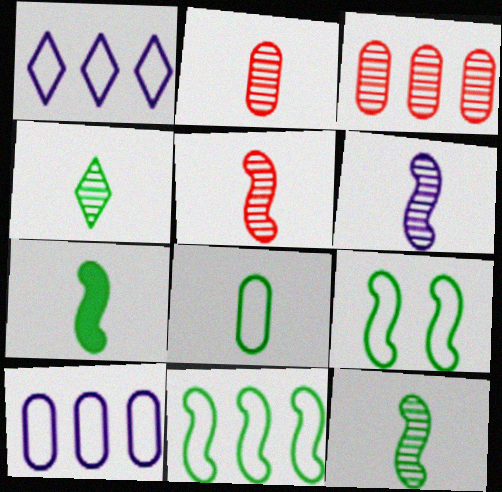[[2, 4, 6], 
[4, 7, 8], 
[5, 6, 12]]